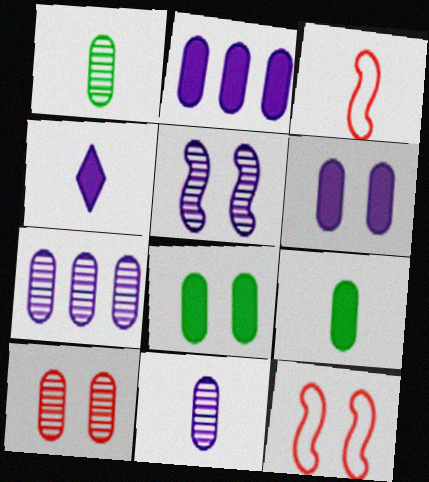[[1, 3, 4], 
[1, 7, 10]]